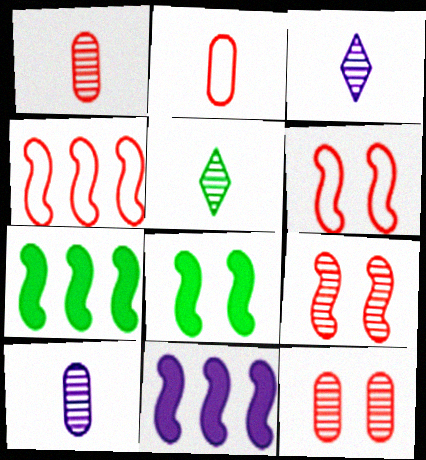[]